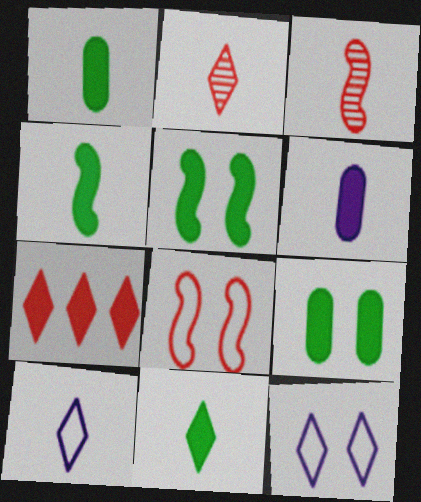[[1, 3, 10], 
[1, 4, 11], 
[2, 10, 11], 
[5, 6, 7]]